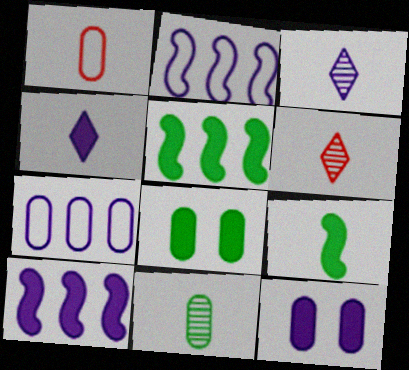[[1, 3, 9], 
[2, 3, 12], 
[2, 6, 8], 
[4, 10, 12]]